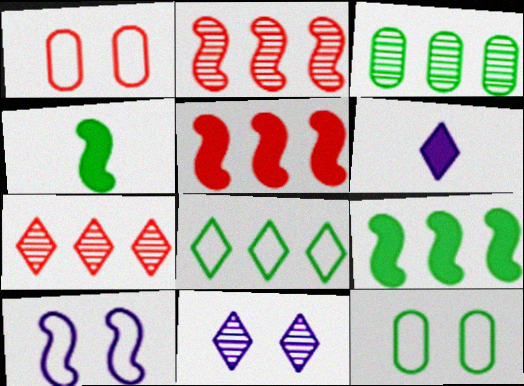[[2, 4, 10], 
[2, 6, 12], 
[3, 8, 9]]